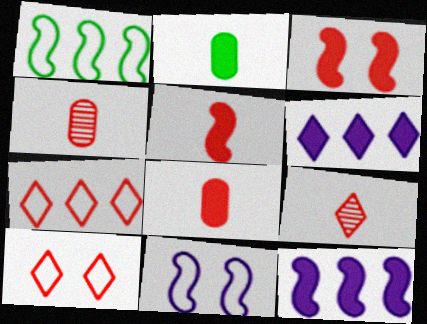[[2, 3, 6], 
[3, 4, 7]]